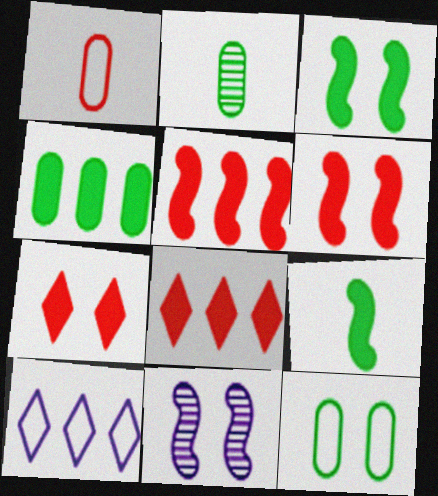[[2, 4, 12], 
[2, 6, 10], 
[7, 11, 12]]